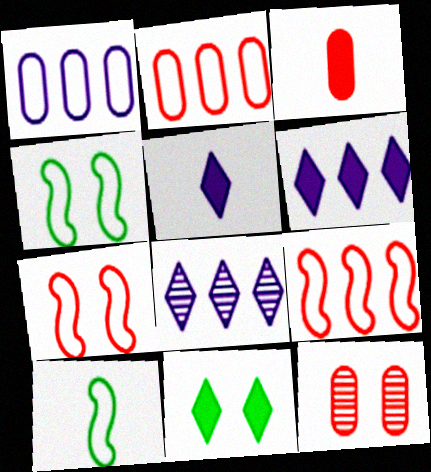[[2, 3, 12], 
[3, 4, 8], 
[6, 10, 12]]